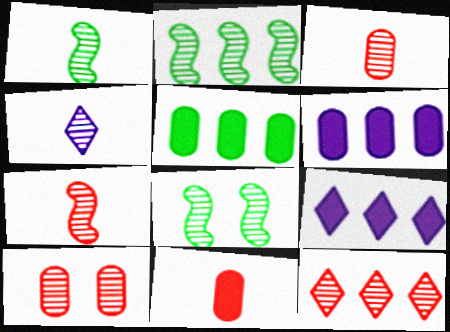[[1, 2, 8], 
[1, 3, 4], 
[2, 4, 10], 
[7, 10, 12]]